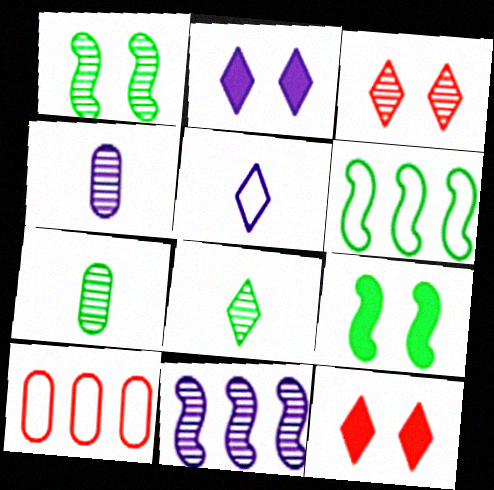[[3, 7, 11], 
[4, 6, 12]]